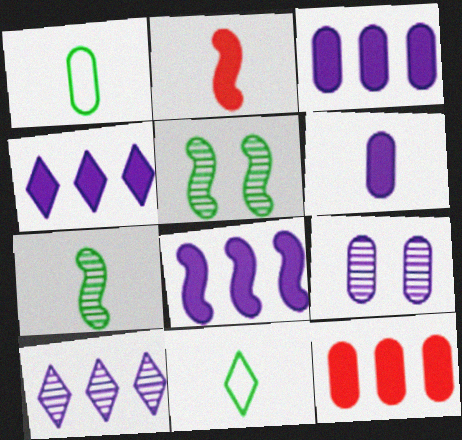[[1, 9, 12], 
[3, 4, 8]]